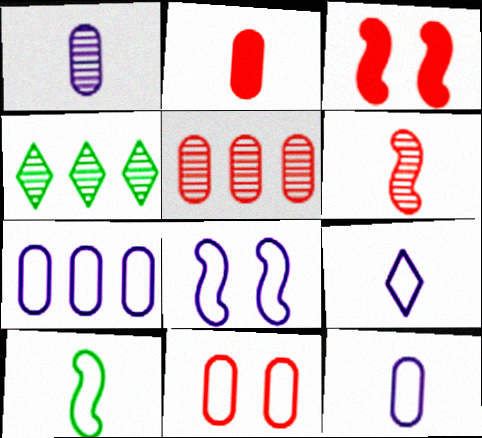[[2, 4, 8], 
[2, 5, 11], 
[3, 4, 12], 
[7, 8, 9]]